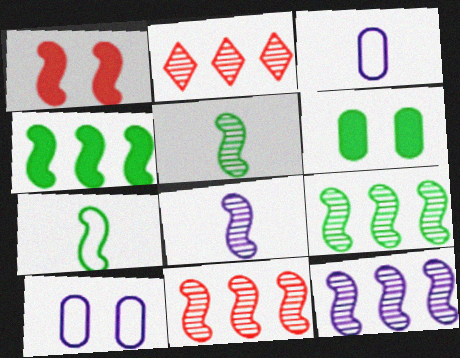[[1, 7, 12], 
[9, 11, 12]]